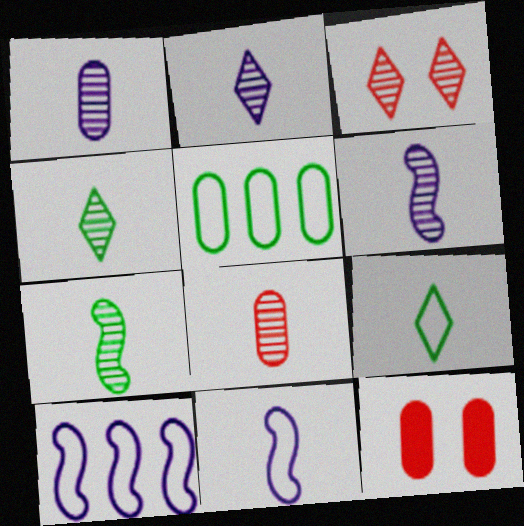[[1, 2, 6], 
[1, 5, 12], 
[2, 7, 8], 
[4, 6, 8], 
[4, 10, 12]]